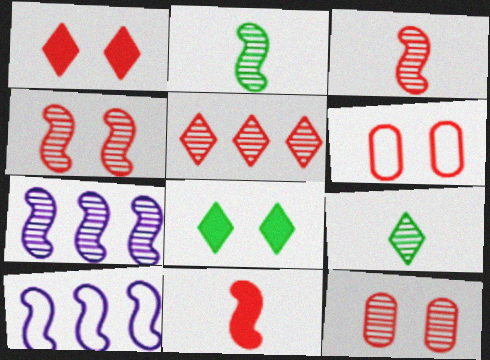[[1, 4, 6], 
[2, 4, 7], 
[3, 5, 12], 
[5, 6, 11], 
[7, 9, 12]]